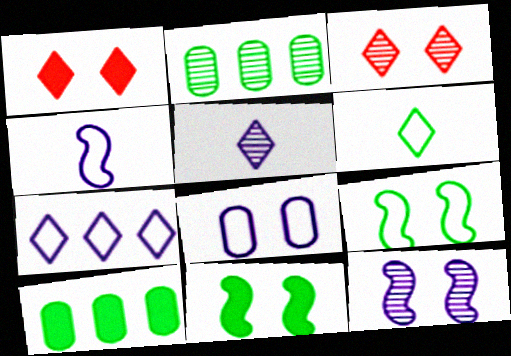[[1, 2, 4], 
[2, 6, 11], 
[3, 4, 10], 
[3, 8, 11], 
[4, 7, 8]]